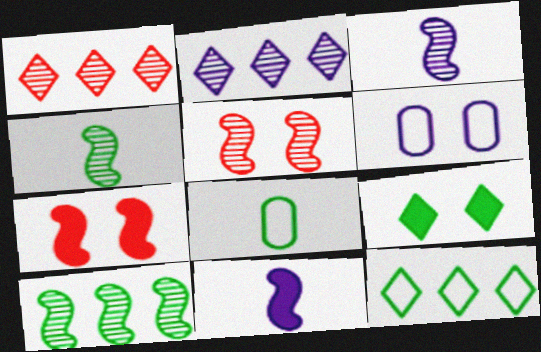[[2, 6, 11], 
[2, 7, 8], 
[3, 5, 10], 
[5, 6, 9], 
[8, 9, 10]]